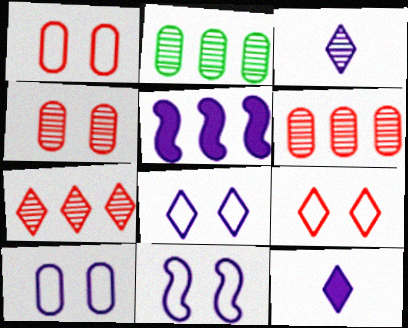[[3, 5, 10], 
[8, 10, 11]]